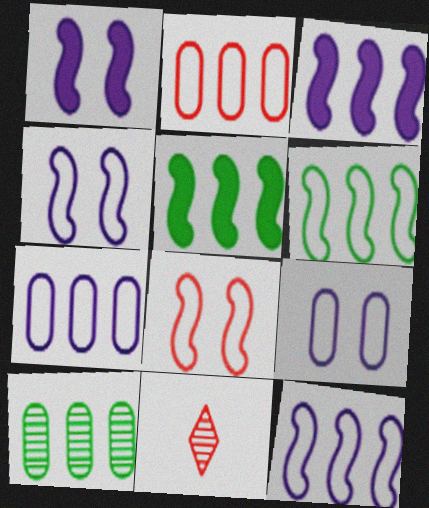[[5, 9, 11]]